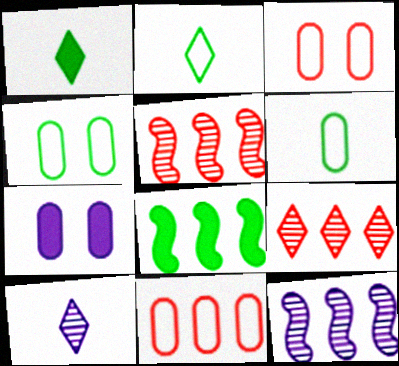[[1, 3, 12], 
[2, 5, 7], 
[3, 8, 10]]